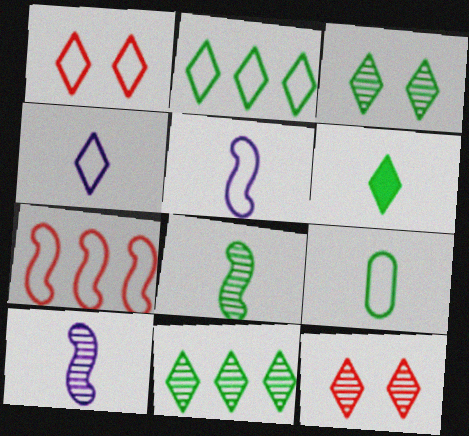[[1, 2, 4], 
[2, 3, 6], 
[6, 8, 9]]